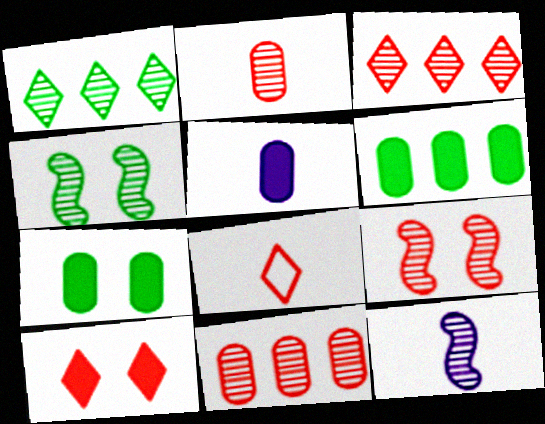[[2, 3, 9], 
[3, 8, 10]]